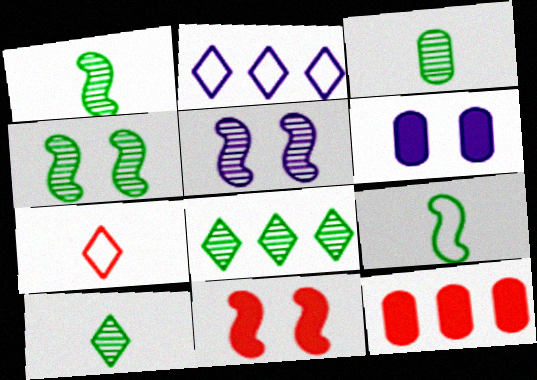[[1, 3, 10], 
[2, 3, 11], 
[3, 4, 8]]